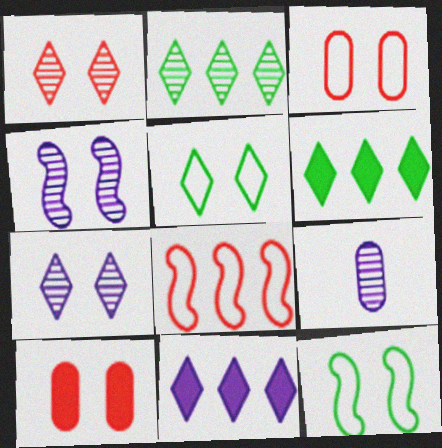[[4, 5, 10], 
[7, 10, 12]]